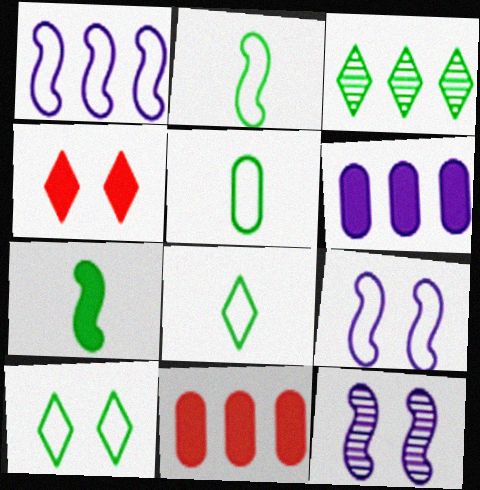[[1, 3, 11], 
[2, 5, 8], 
[4, 6, 7], 
[8, 11, 12]]